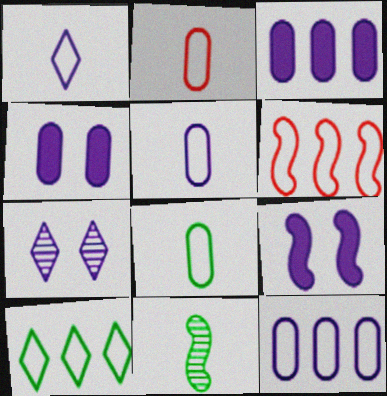[[2, 5, 8], 
[6, 9, 11], 
[6, 10, 12]]